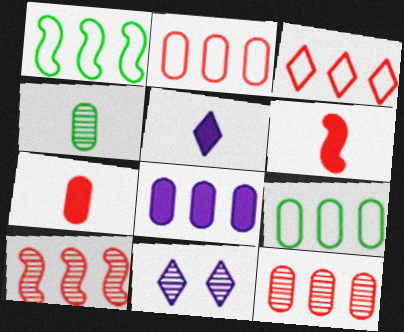[[1, 7, 11], 
[4, 10, 11], 
[6, 9, 11], 
[8, 9, 12]]